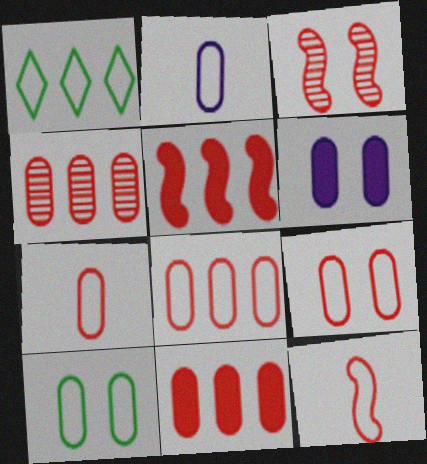[[2, 8, 10], 
[3, 5, 12], 
[4, 8, 11], 
[7, 8, 9]]